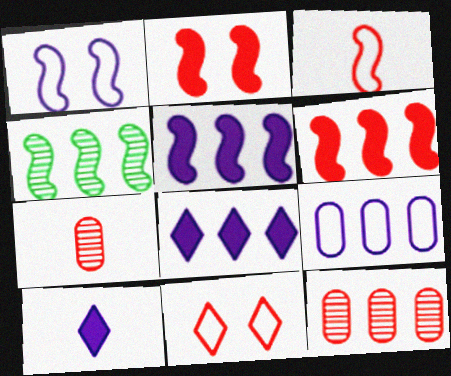[[6, 7, 11]]